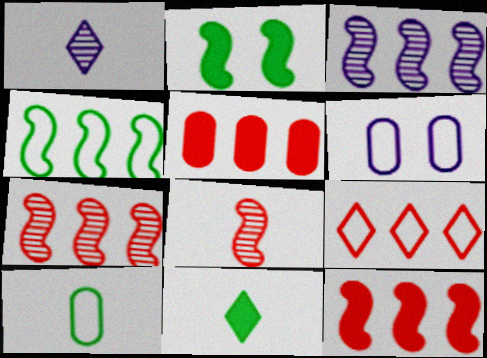[[3, 4, 12], 
[5, 7, 9], 
[6, 7, 11]]